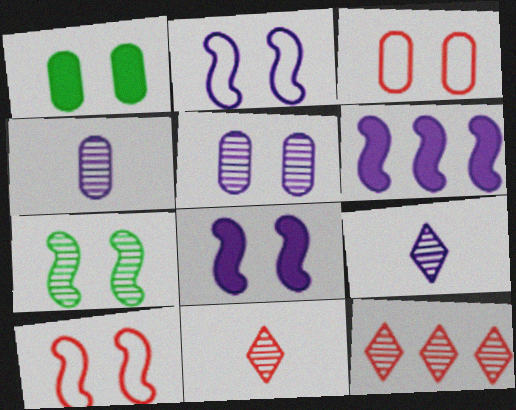[[1, 3, 5], 
[4, 7, 12], 
[7, 8, 10]]